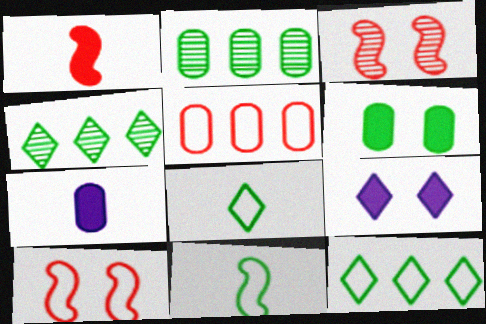[[3, 7, 12], 
[4, 6, 11], 
[4, 7, 10]]